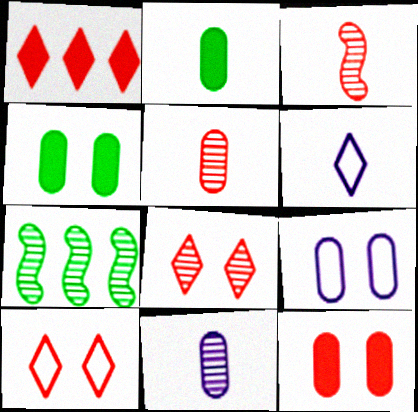[[2, 3, 6], 
[6, 7, 12], 
[7, 8, 11]]